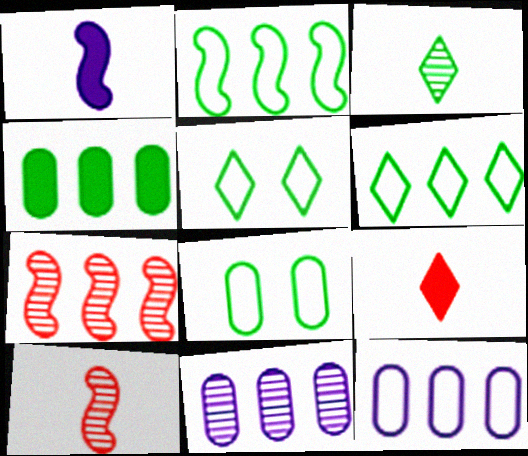[]